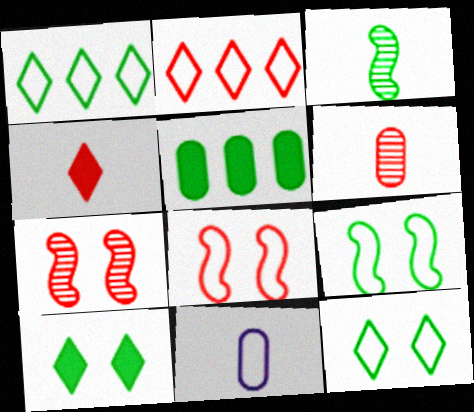[[1, 8, 11], 
[2, 9, 11], 
[3, 4, 11], 
[3, 5, 12]]